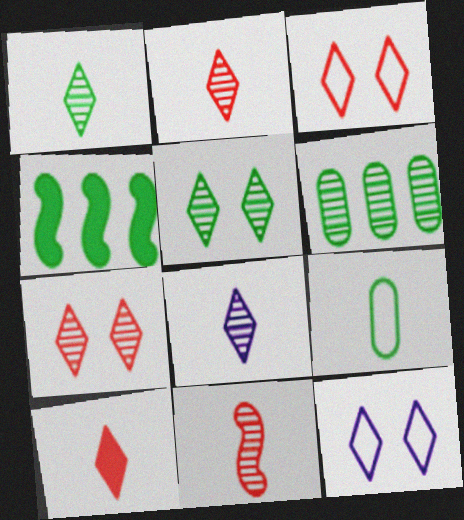[[1, 2, 8], 
[4, 5, 9]]